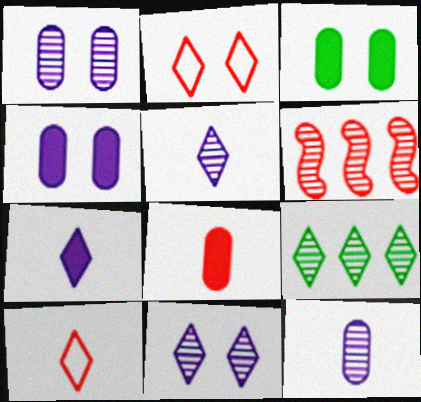[[2, 6, 8], 
[2, 7, 9]]